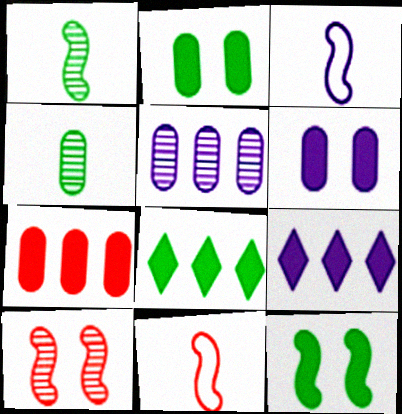[]